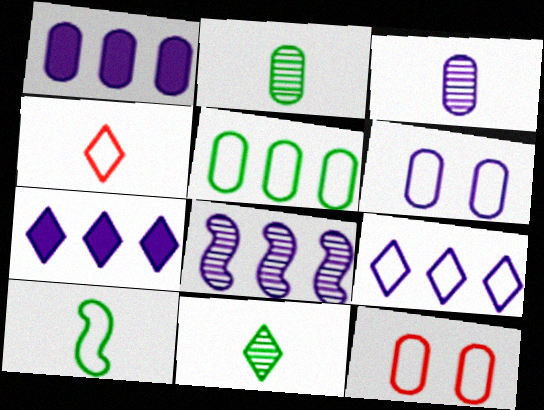[[1, 2, 12], 
[1, 3, 6], 
[1, 8, 9], 
[9, 10, 12]]